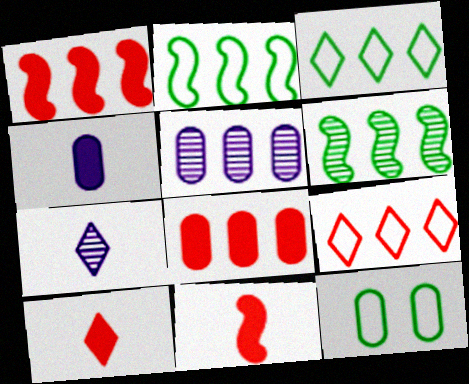[[1, 3, 5], 
[1, 7, 12]]